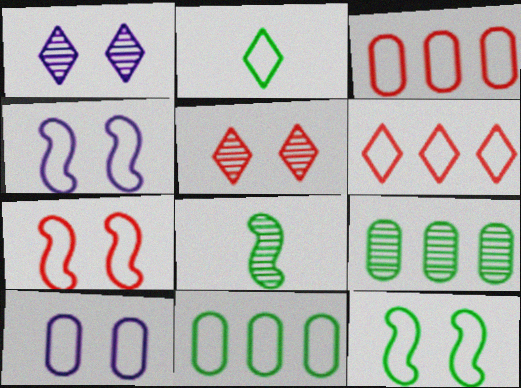[[2, 3, 4], 
[2, 11, 12], 
[4, 7, 12]]